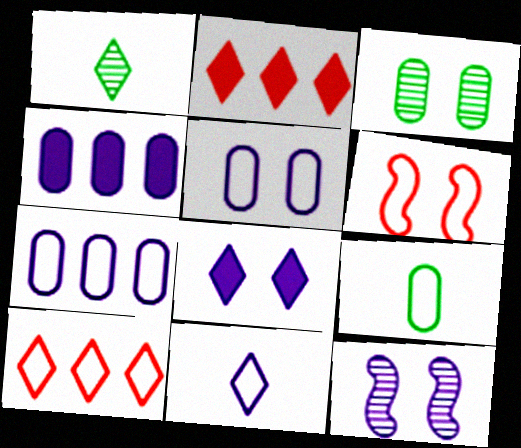[[1, 4, 6], 
[1, 8, 10], 
[2, 9, 12], 
[3, 6, 8], 
[4, 11, 12], 
[5, 8, 12]]